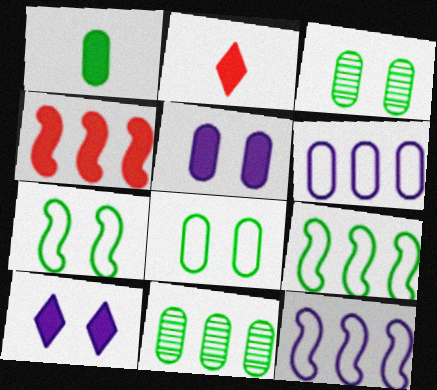[[1, 4, 10], 
[1, 8, 11], 
[2, 3, 12]]